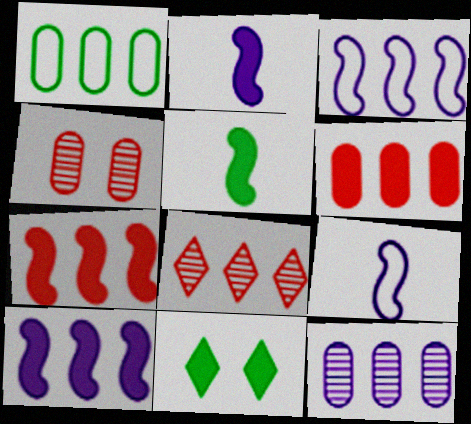[[1, 6, 12], 
[1, 8, 10], 
[2, 6, 11]]